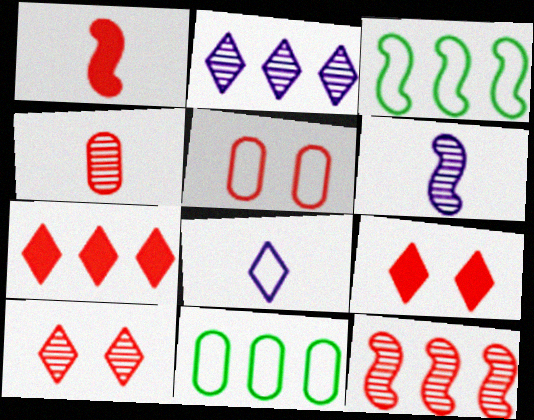[[3, 5, 8], 
[4, 10, 12], 
[6, 9, 11]]